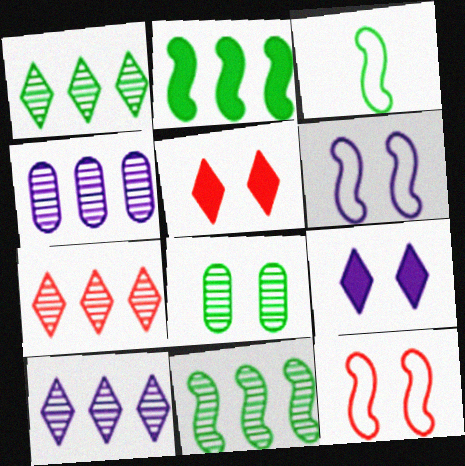[[1, 7, 10], 
[3, 4, 5], 
[4, 7, 11], 
[5, 6, 8], 
[8, 9, 12]]